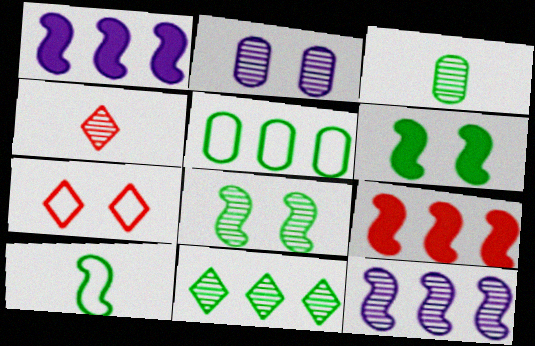[[1, 3, 7], 
[2, 6, 7], 
[3, 8, 11]]